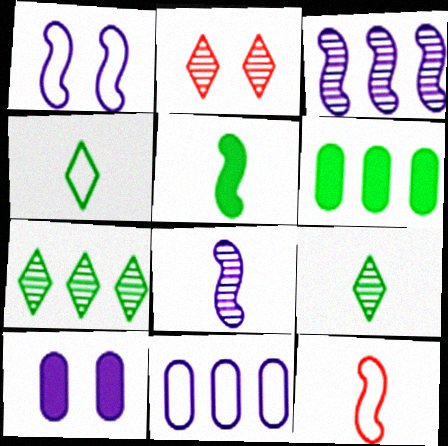[[2, 5, 11], 
[5, 8, 12], 
[7, 10, 12]]